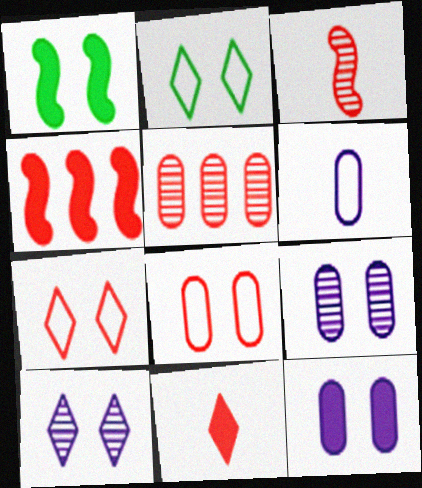[[1, 7, 9], 
[1, 8, 10]]